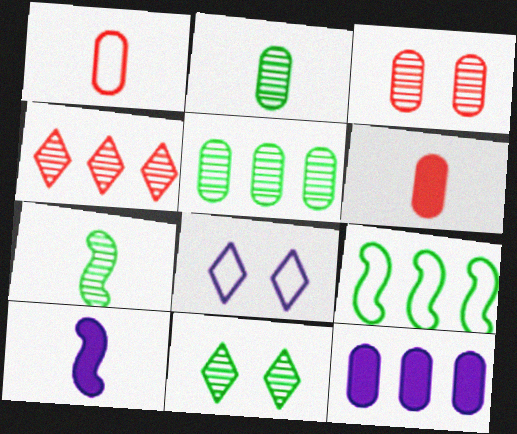[[1, 8, 9], 
[4, 9, 12], 
[5, 7, 11]]